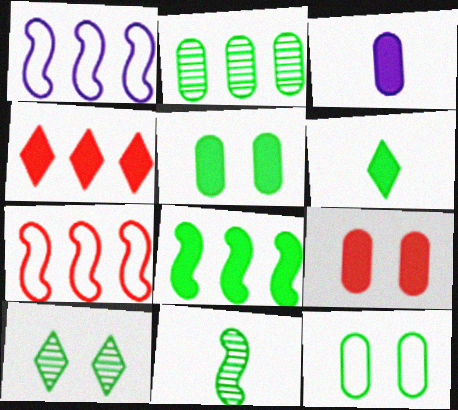[[1, 2, 4], 
[2, 10, 11], 
[3, 7, 10], 
[5, 6, 8]]